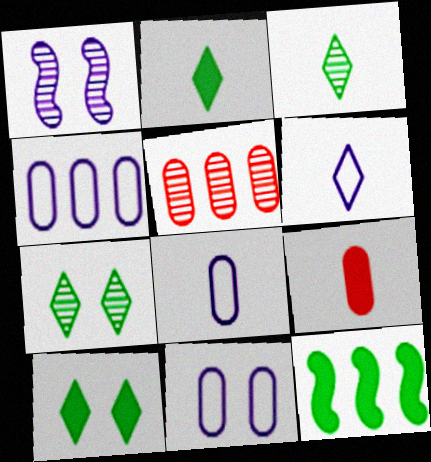[[1, 3, 5], 
[4, 8, 11]]